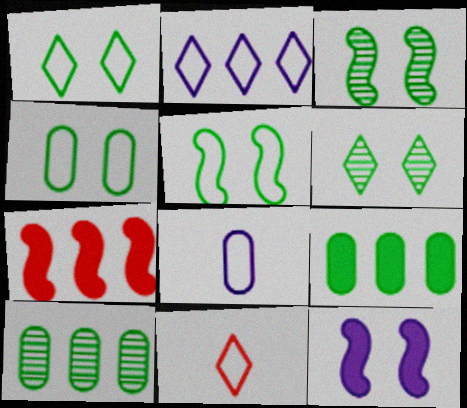[[1, 2, 11], 
[1, 4, 5], 
[2, 7, 10], 
[6, 7, 8], 
[10, 11, 12]]